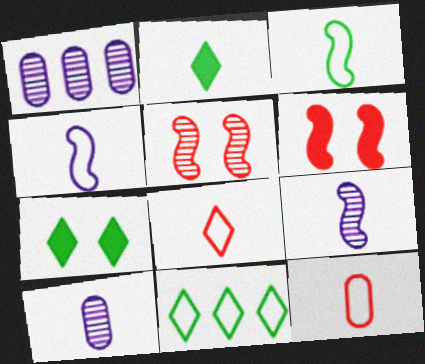[[2, 9, 12], 
[6, 10, 11]]